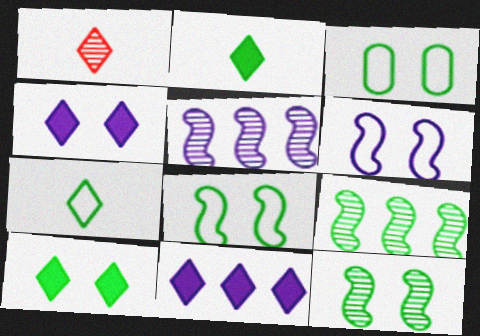[[2, 3, 9], 
[3, 10, 12]]